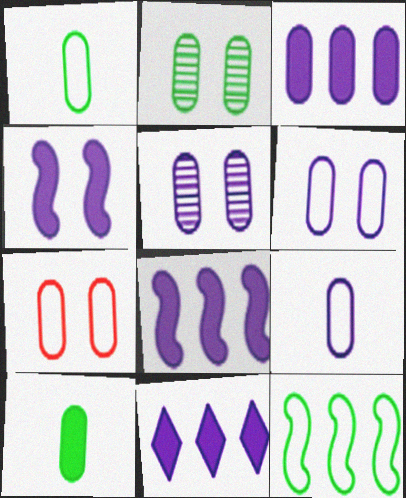[[3, 5, 9], 
[3, 8, 11]]